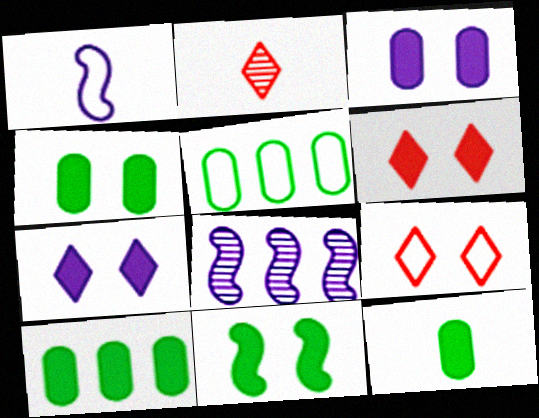[[1, 2, 12], 
[1, 5, 9], 
[3, 6, 11], 
[4, 10, 12], 
[8, 9, 12]]